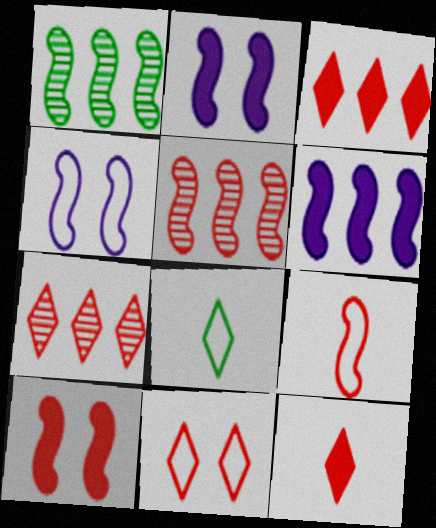[[1, 2, 9], 
[5, 9, 10], 
[7, 11, 12]]